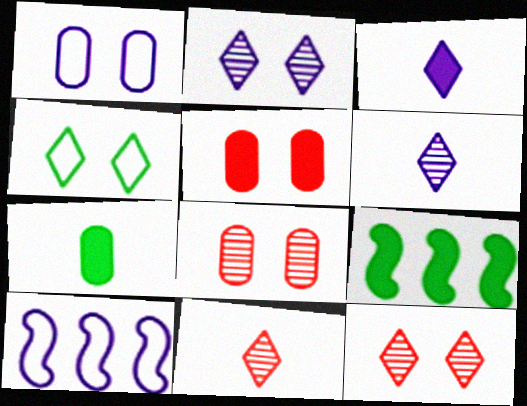[[1, 9, 11], 
[3, 5, 9], 
[7, 10, 12]]